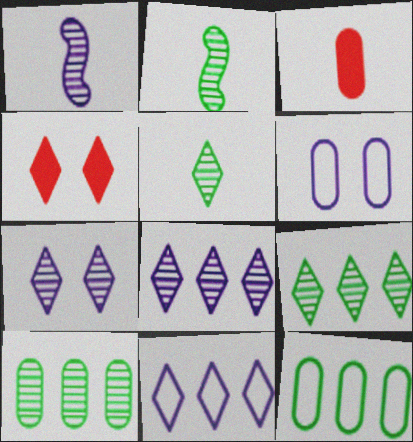[[1, 4, 12], 
[3, 6, 10], 
[4, 5, 11]]